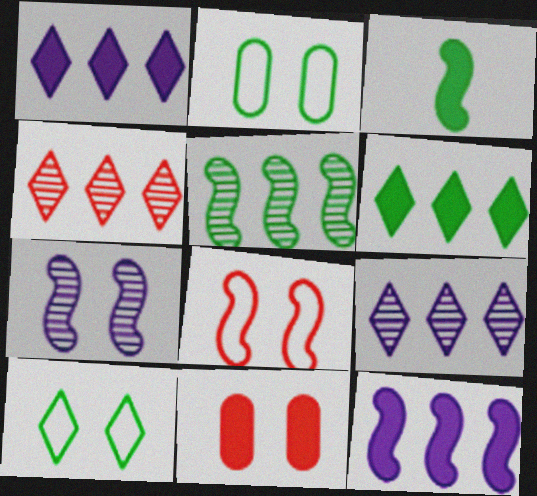[[1, 3, 11], 
[7, 10, 11]]